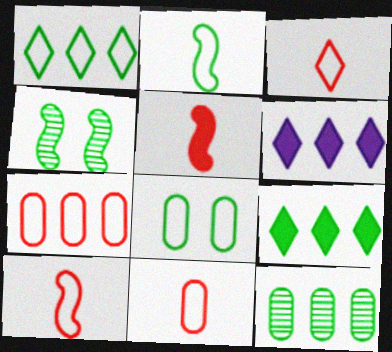[[1, 2, 8], 
[3, 10, 11], 
[4, 6, 11]]